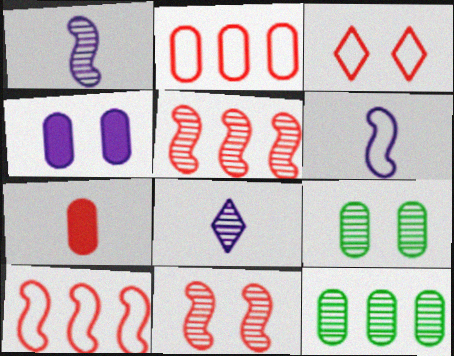[[3, 5, 7], 
[5, 8, 9], 
[8, 11, 12]]